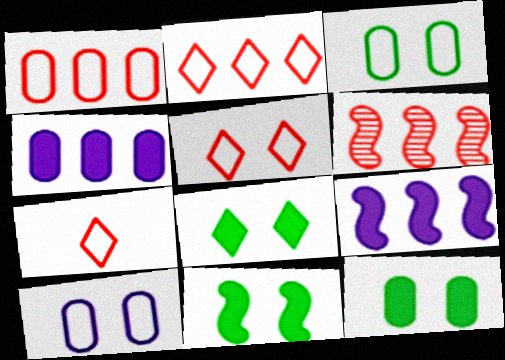[[2, 5, 7], 
[8, 11, 12]]